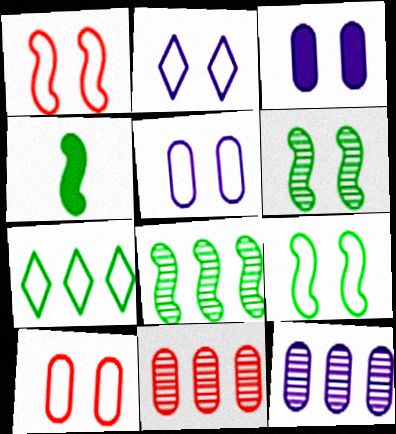[[2, 4, 11], 
[2, 9, 10], 
[4, 8, 9]]